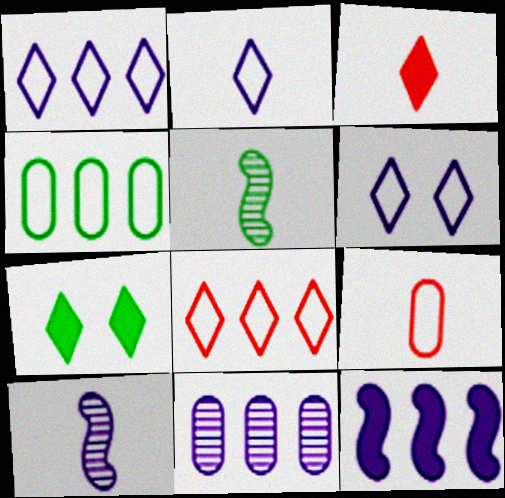[[1, 2, 6], 
[1, 11, 12], 
[4, 5, 7]]